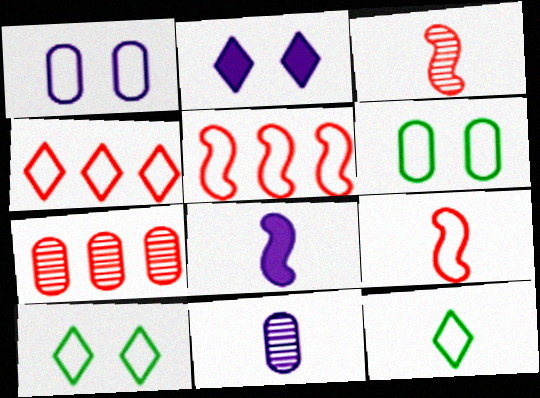[[1, 5, 12], 
[7, 8, 10]]